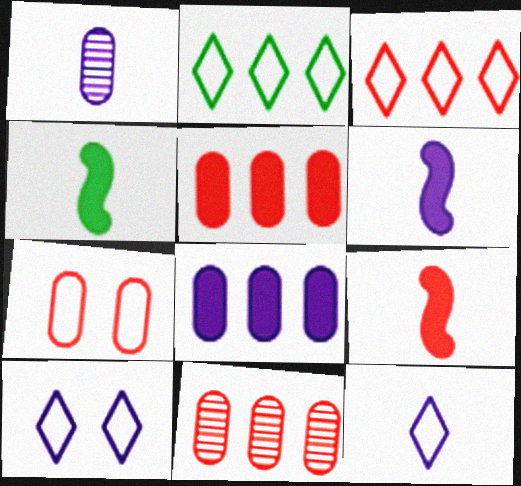[[1, 6, 12], 
[4, 6, 9], 
[4, 10, 11]]